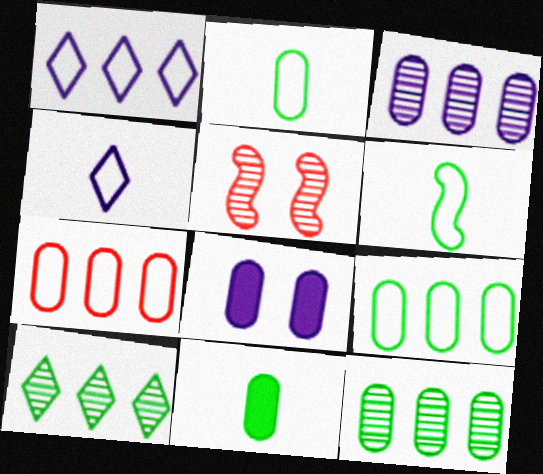[[1, 5, 11]]